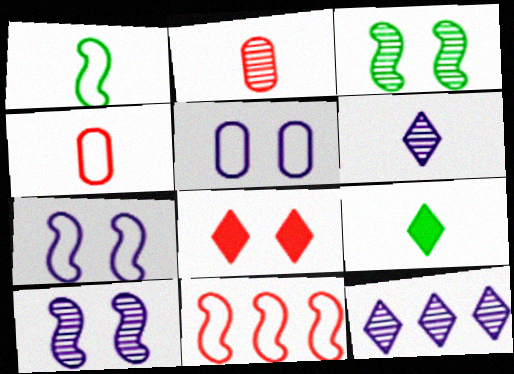[[1, 7, 11], 
[2, 3, 12], 
[2, 8, 11], 
[3, 5, 8]]